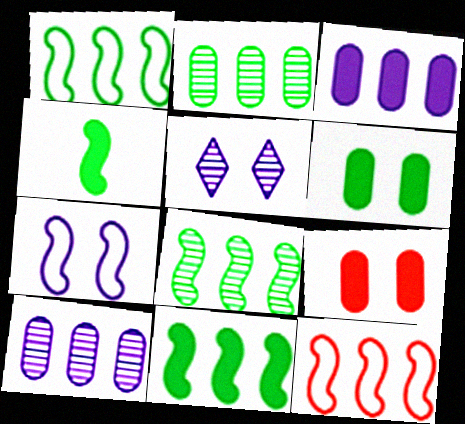[[1, 8, 11]]